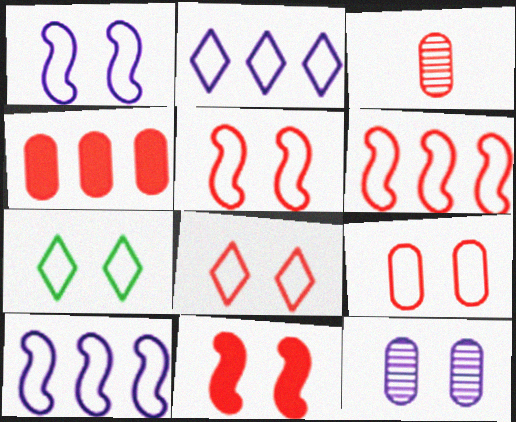[[1, 7, 9], 
[3, 4, 9], 
[5, 8, 9], 
[7, 11, 12]]